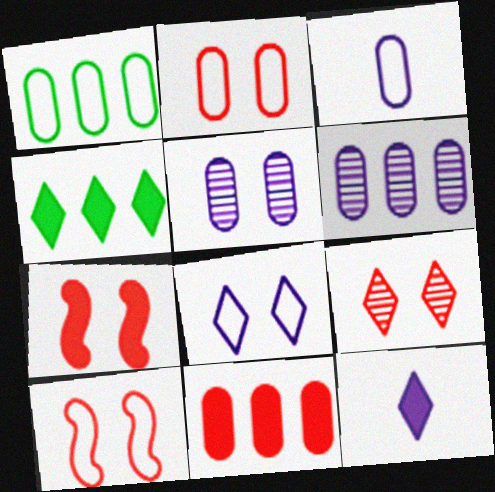[[1, 2, 3], 
[1, 6, 11], 
[2, 7, 9]]